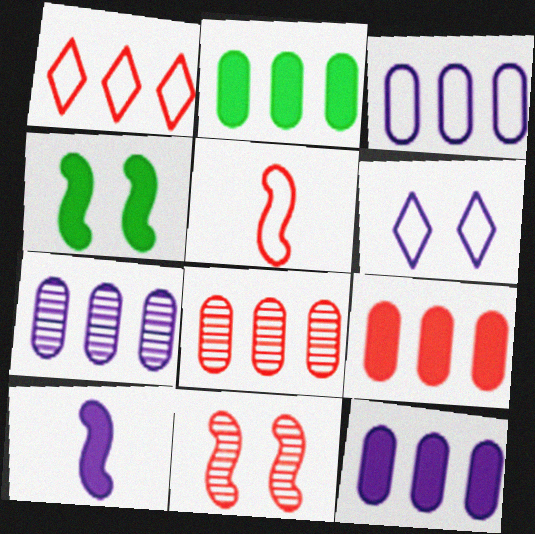[[2, 3, 8], 
[2, 9, 12], 
[3, 7, 12], 
[6, 7, 10]]